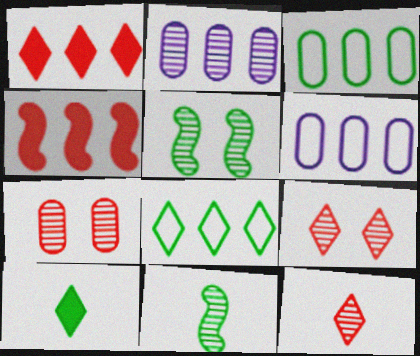[[2, 4, 8], 
[2, 5, 12], 
[2, 9, 11], 
[3, 5, 10]]